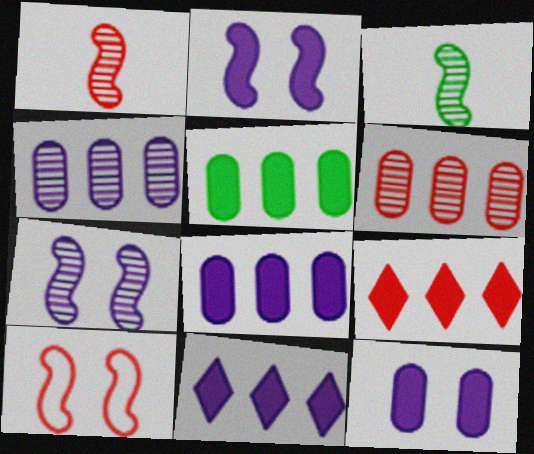[]